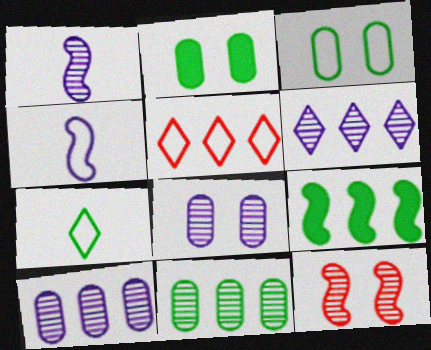[[1, 2, 5], 
[1, 6, 8], 
[3, 4, 5], 
[4, 9, 12], 
[5, 9, 10]]